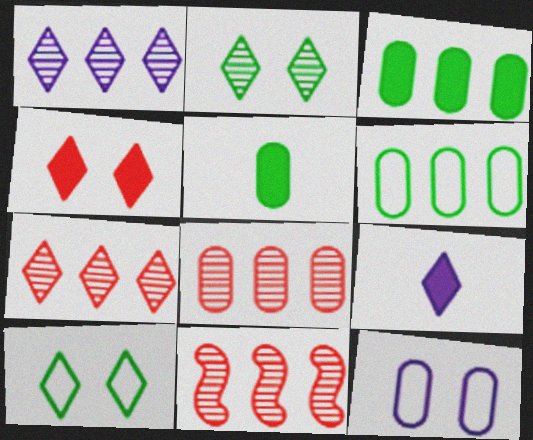[[5, 8, 12], 
[7, 8, 11], 
[7, 9, 10]]